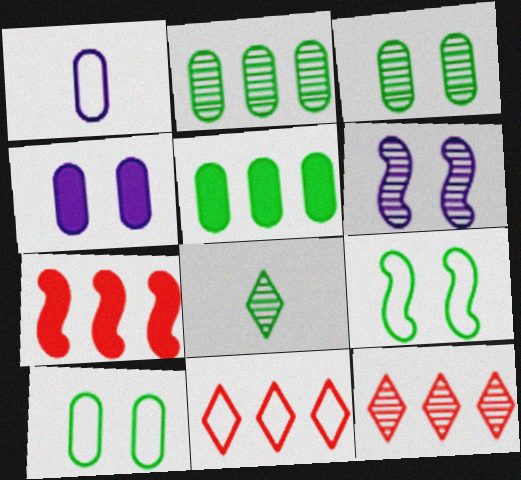[[1, 9, 11], 
[5, 8, 9]]